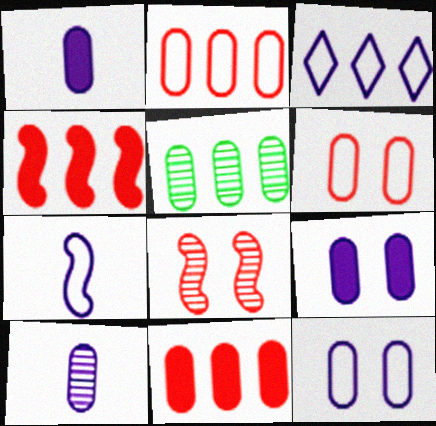[[1, 5, 6], 
[3, 4, 5], 
[3, 7, 12]]